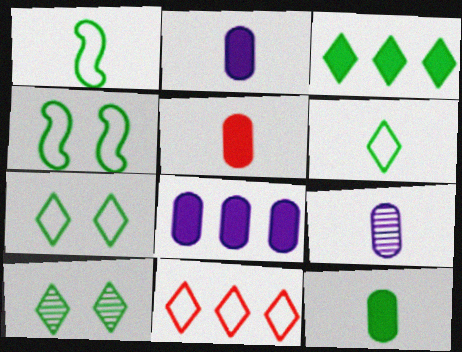[[2, 5, 12], 
[3, 6, 10]]